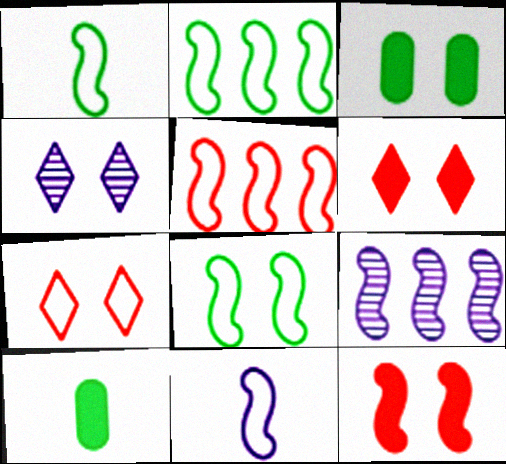[[1, 2, 8], 
[1, 9, 12], 
[4, 5, 10], 
[5, 8, 11], 
[7, 9, 10]]